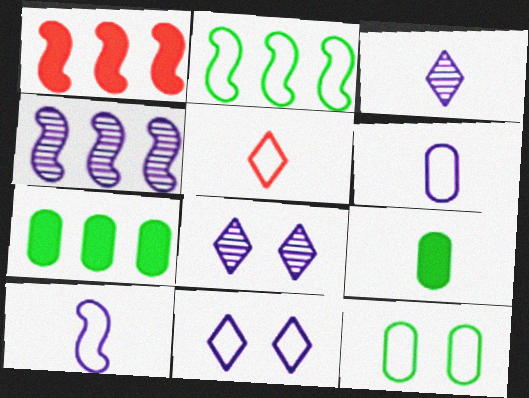[[1, 2, 4], 
[1, 3, 12]]